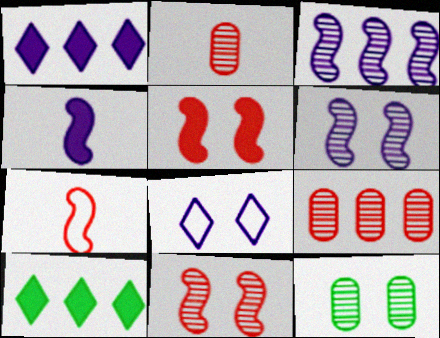[[1, 7, 12], 
[5, 8, 12]]